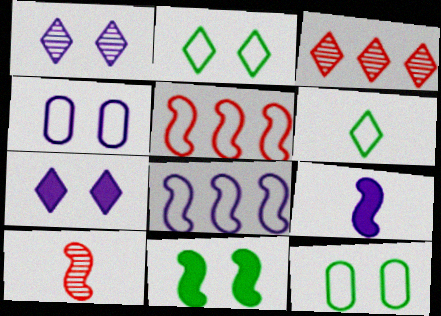[[3, 6, 7], 
[3, 9, 12], 
[4, 5, 6], 
[8, 10, 11]]